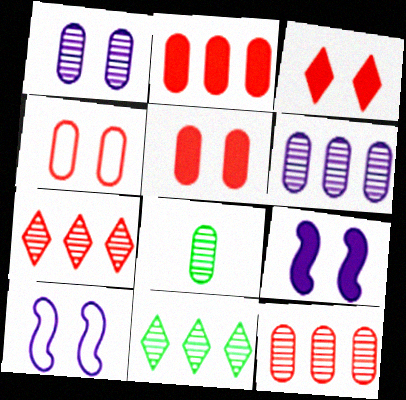[[1, 8, 12]]